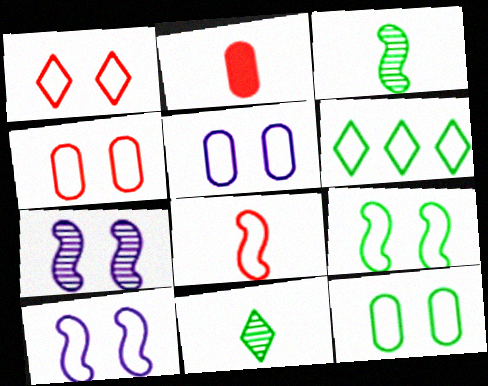[[1, 5, 9], 
[1, 10, 12], 
[2, 6, 7], 
[4, 5, 12], 
[5, 6, 8]]